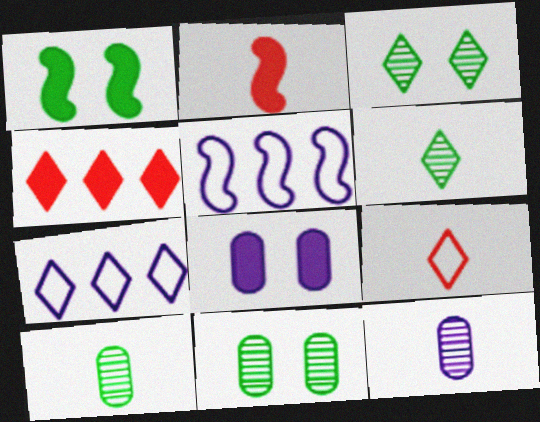[[2, 7, 11]]